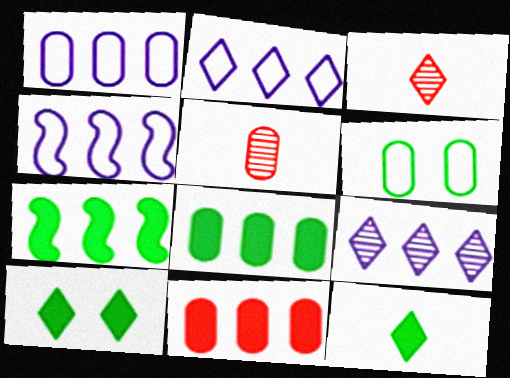[[1, 2, 4], 
[2, 3, 10], 
[4, 5, 10]]